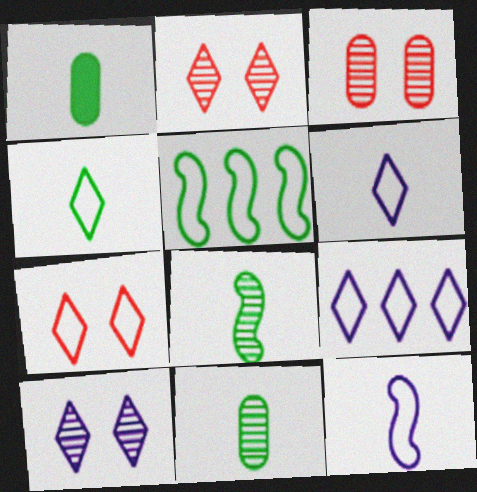[[1, 4, 8], 
[4, 7, 9]]